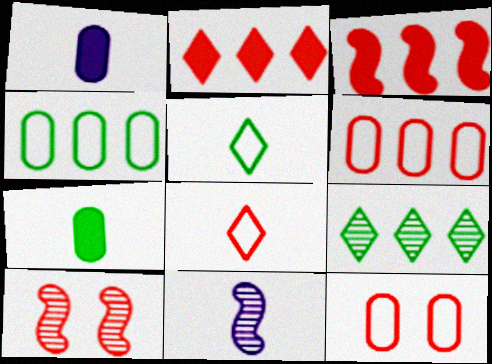[[7, 8, 11]]